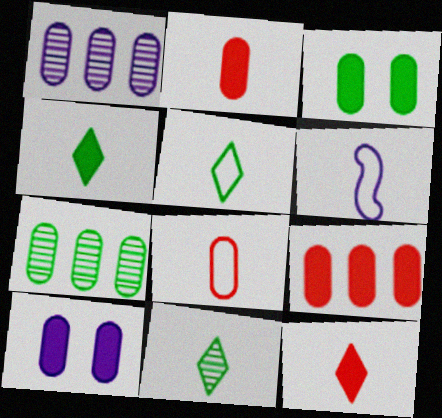[[1, 3, 8], 
[2, 6, 11], 
[4, 5, 11], 
[5, 6, 8], 
[7, 8, 10]]